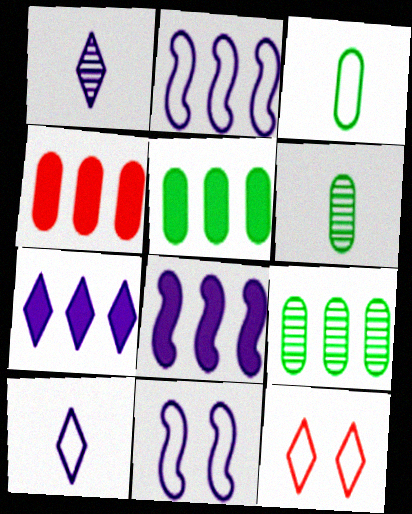[[2, 3, 12], 
[6, 8, 12]]